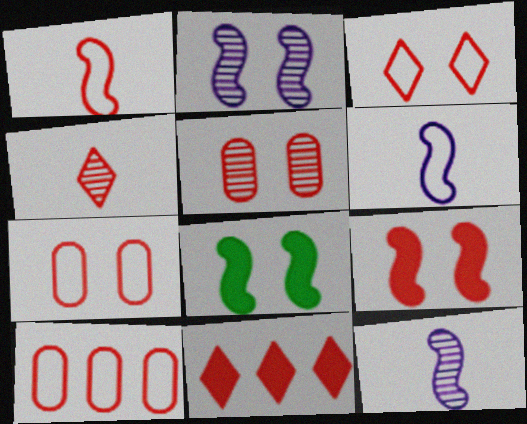[[1, 3, 10], 
[1, 5, 11], 
[3, 4, 11], 
[3, 5, 9], 
[4, 9, 10]]